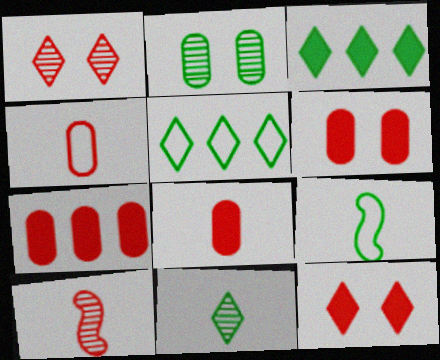[[2, 3, 9], 
[6, 7, 8]]